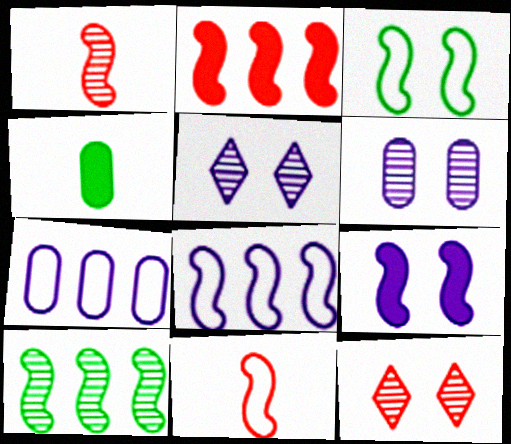[[2, 8, 10], 
[3, 8, 11], 
[4, 8, 12], 
[9, 10, 11]]